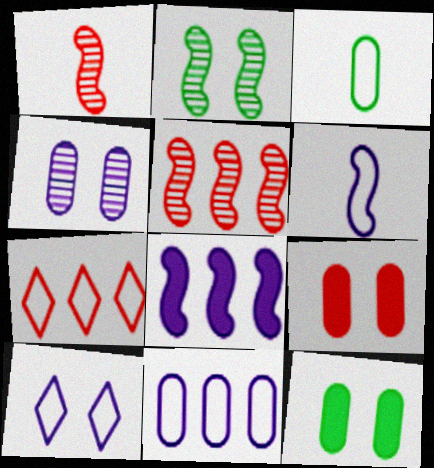[[1, 7, 9], 
[2, 9, 10], 
[6, 10, 11]]